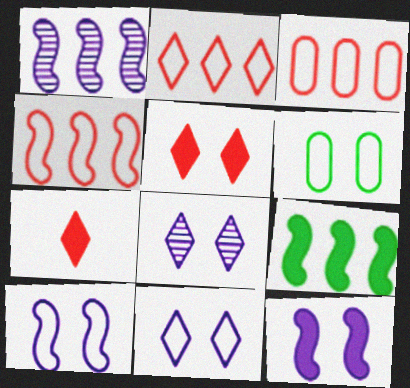[[1, 4, 9], 
[1, 6, 7], 
[2, 3, 4]]